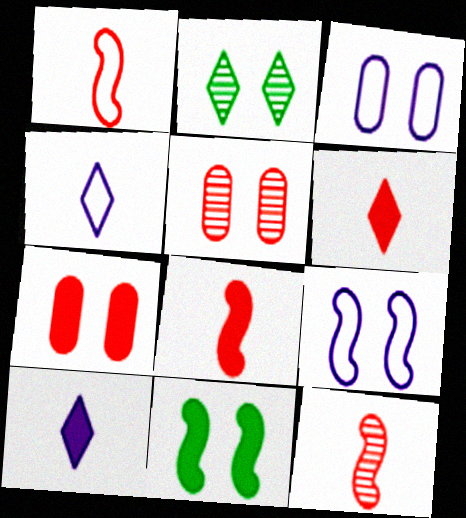[[1, 8, 12], 
[2, 7, 9]]